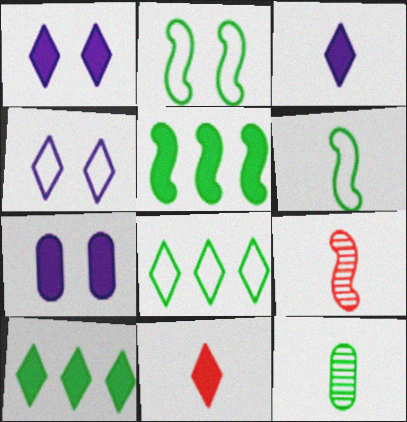[[1, 10, 11], 
[2, 10, 12], 
[5, 7, 11], 
[7, 8, 9]]